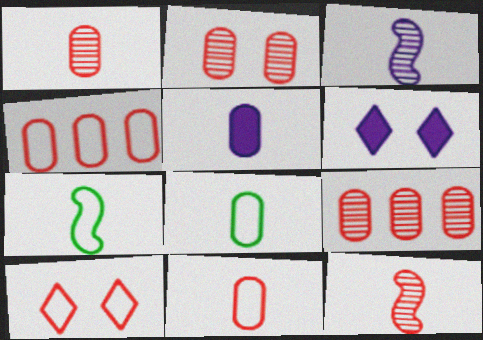[[1, 2, 9], 
[1, 5, 8], 
[6, 7, 9]]